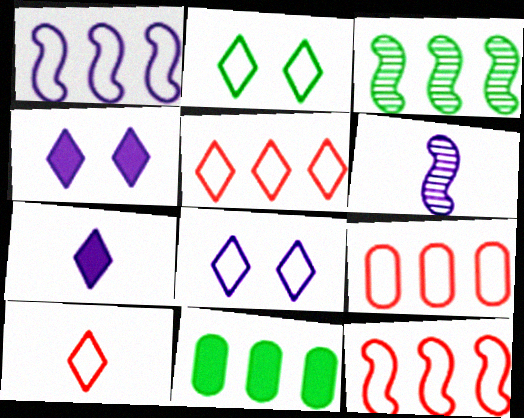[[5, 9, 12]]